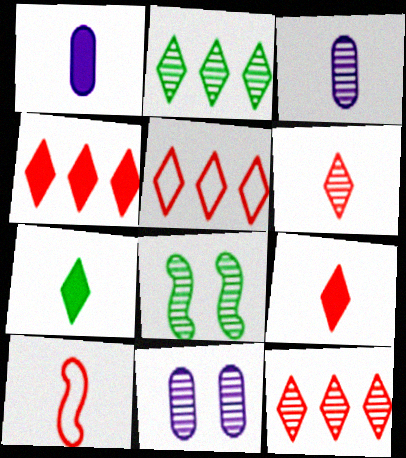[[1, 5, 8], 
[3, 7, 10], 
[3, 8, 12], 
[4, 5, 12]]